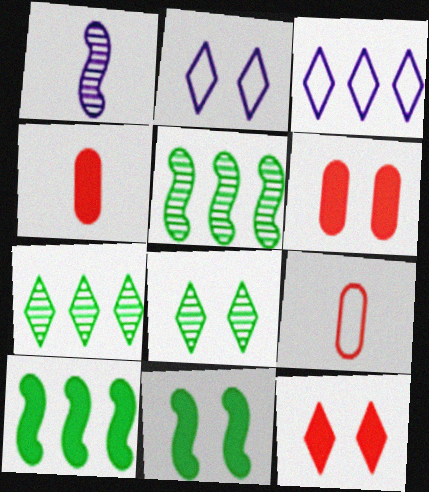[[2, 4, 5], 
[2, 8, 12]]